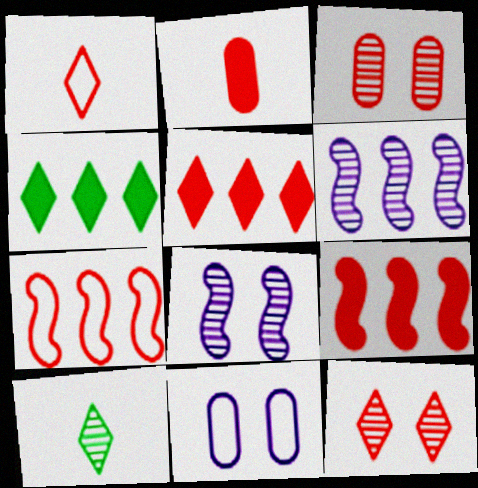[[1, 3, 9], 
[1, 5, 12], 
[2, 7, 12], 
[3, 6, 10], 
[9, 10, 11]]